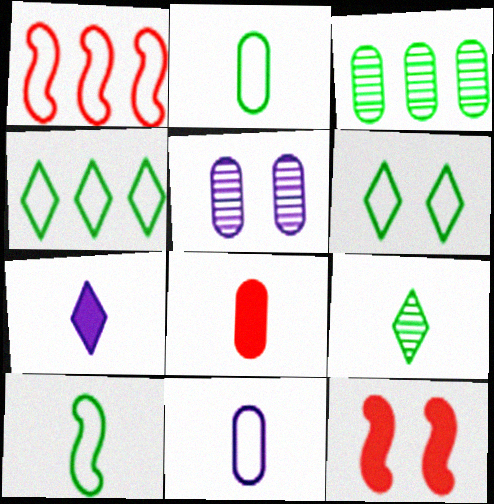[[1, 6, 11], 
[5, 6, 12]]